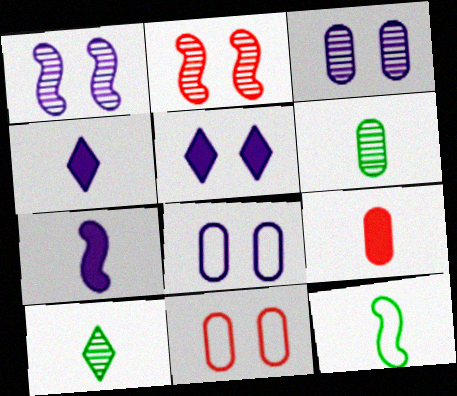[[1, 5, 8]]